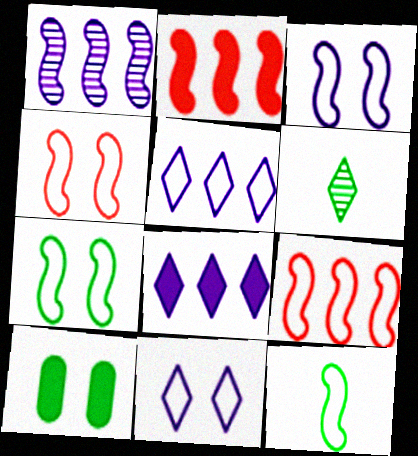[[3, 4, 7], 
[3, 9, 12]]